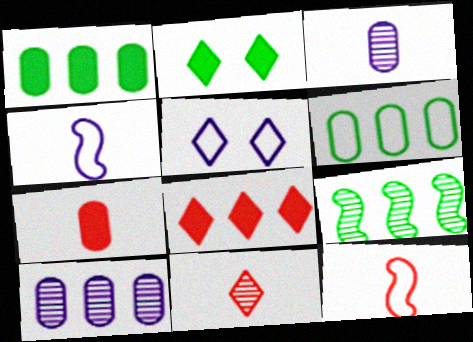[[2, 10, 12], 
[5, 6, 12], 
[5, 7, 9], 
[7, 11, 12]]